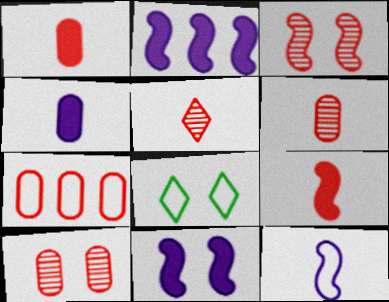[[1, 7, 10], 
[2, 6, 8], 
[7, 8, 12], 
[8, 10, 11]]